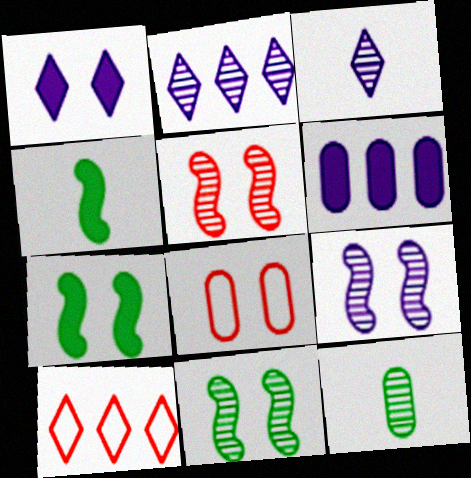[[1, 8, 11], 
[2, 4, 8], 
[2, 5, 12], 
[5, 9, 11], 
[6, 8, 12]]